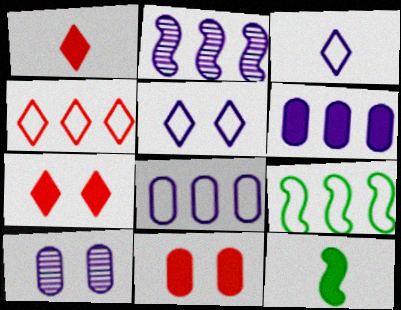[[1, 9, 10], 
[4, 8, 9], 
[4, 10, 12], 
[6, 7, 12]]